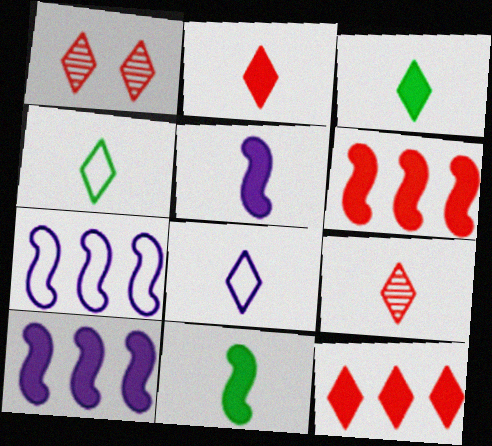[[3, 8, 9]]